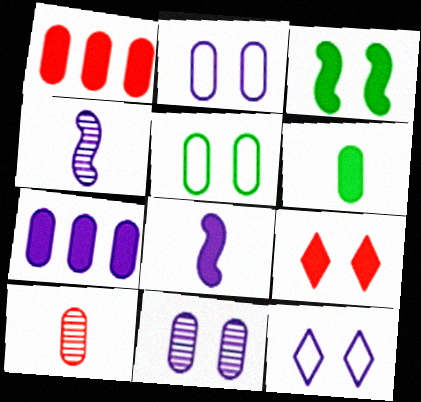[[4, 7, 12], 
[5, 7, 10]]